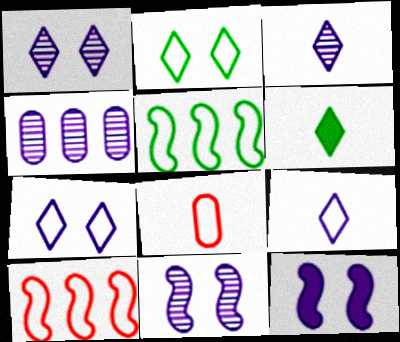[[3, 4, 11], 
[4, 9, 12], 
[5, 7, 8]]